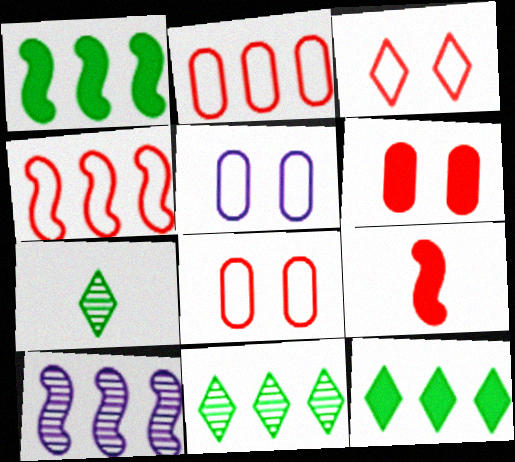[[1, 4, 10], 
[2, 10, 12], 
[5, 9, 11]]